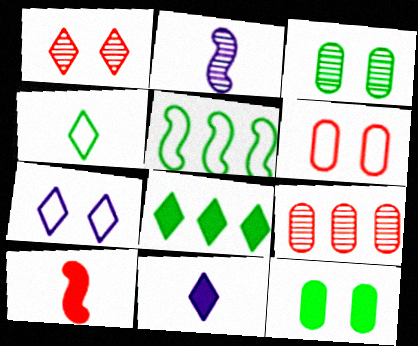[[2, 6, 8]]